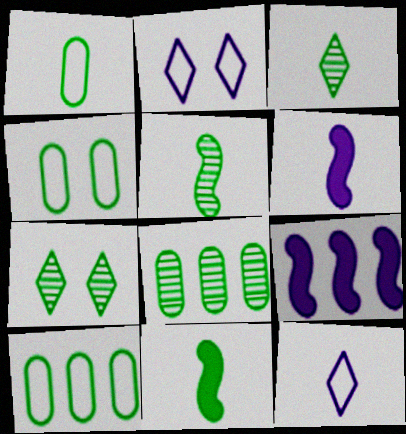[[1, 3, 11], 
[1, 4, 10], 
[5, 7, 8], 
[7, 10, 11]]